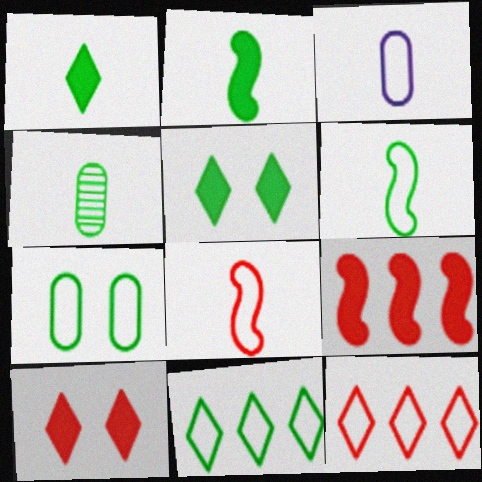[[1, 4, 6], 
[6, 7, 11]]